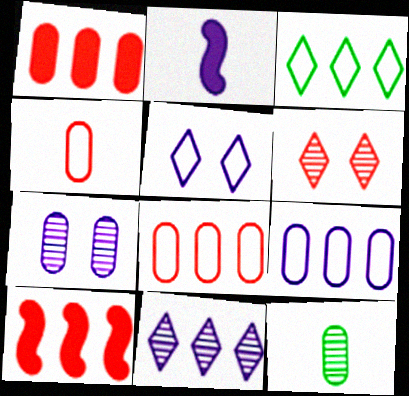[[4, 6, 10], 
[5, 10, 12]]